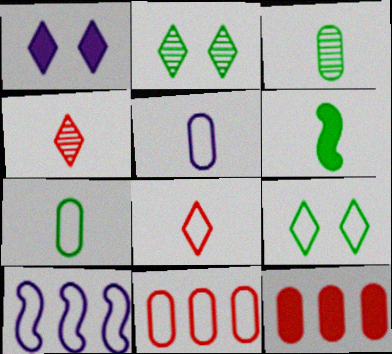[[1, 6, 12], 
[4, 5, 6]]